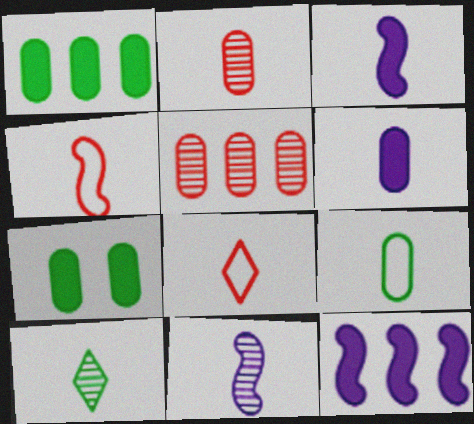[[2, 6, 9], 
[2, 10, 11], 
[4, 6, 10]]